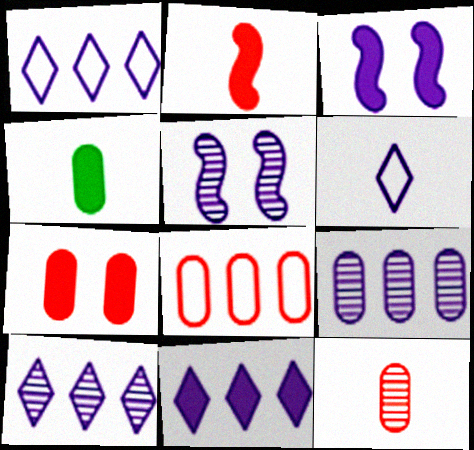[[1, 10, 11], 
[3, 6, 9], 
[7, 8, 12]]